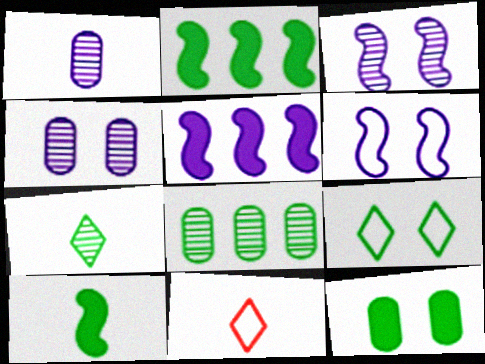[[1, 10, 11], 
[2, 4, 11], 
[8, 9, 10]]